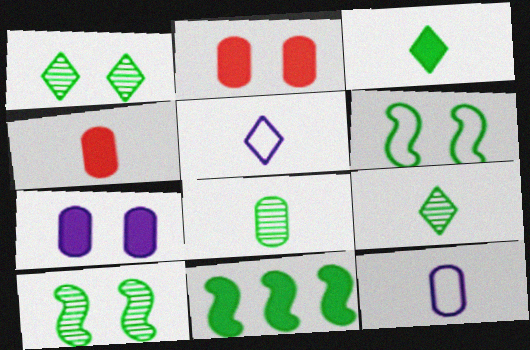[[4, 8, 12]]